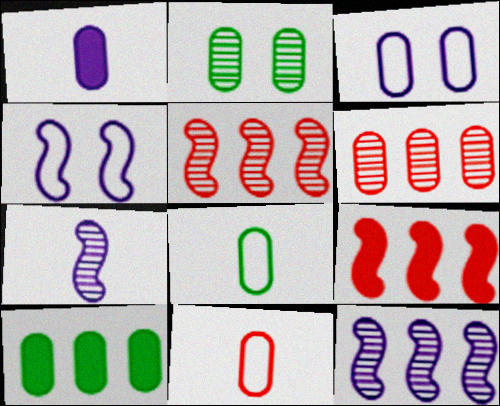[[2, 8, 10]]